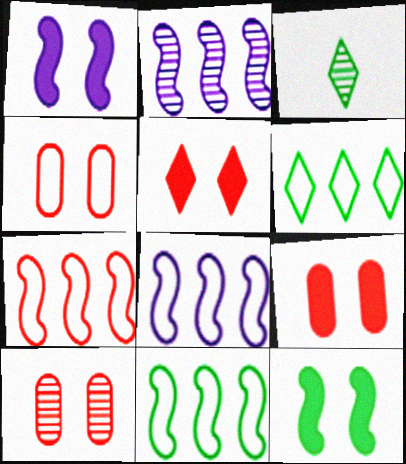[[2, 3, 10], 
[3, 8, 9], 
[4, 9, 10], 
[7, 8, 11]]